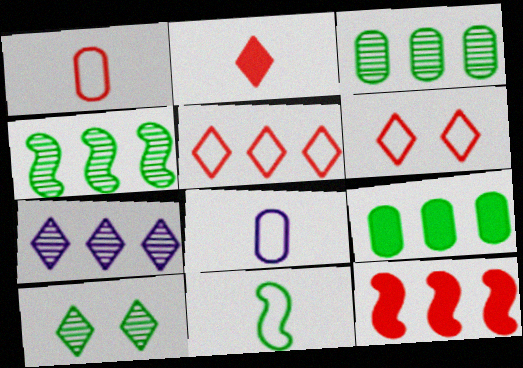[[8, 10, 12], 
[9, 10, 11]]